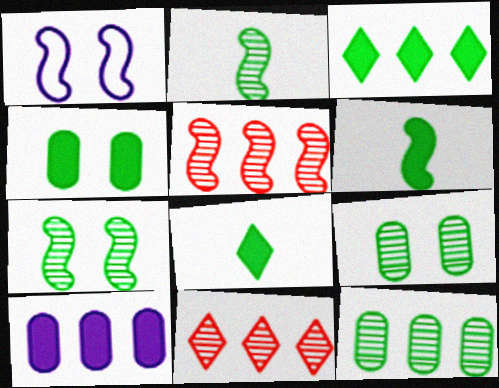[[1, 5, 6], 
[3, 4, 6]]